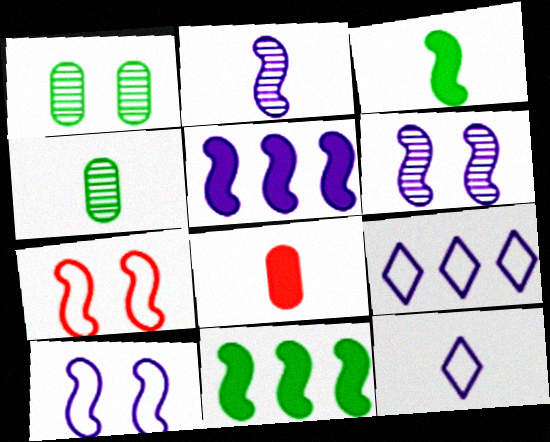[[2, 5, 10], 
[2, 7, 11]]